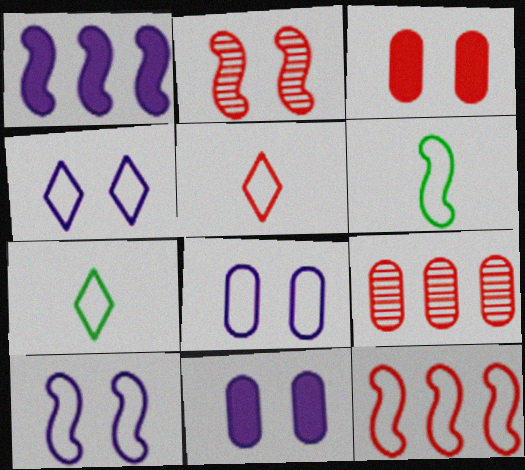[[1, 2, 6], 
[4, 8, 10], 
[6, 10, 12], 
[7, 8, 12]]